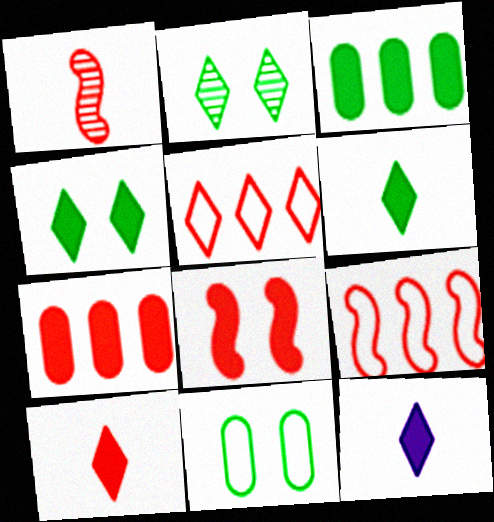[[1, 8, 9], 
[2, 5, 12], 
[3, 8, 12], 
[6, 10, 12], 
[7, 8, 10]]